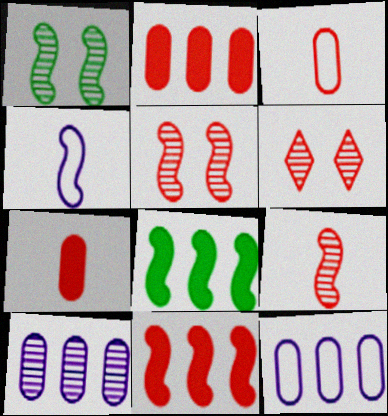[[1, 4, 11], 
[3, 6, 11], 
[4, 5, 8]]